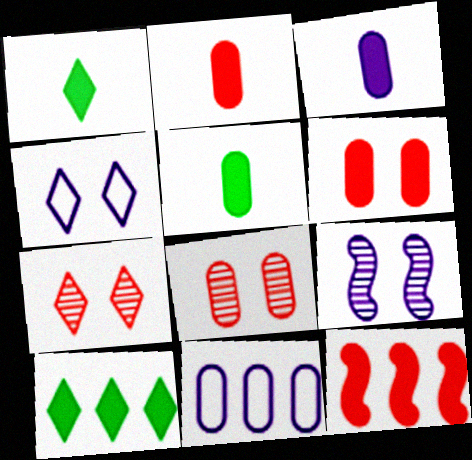[[2, 3, 5], 
[5, 8, 11]]